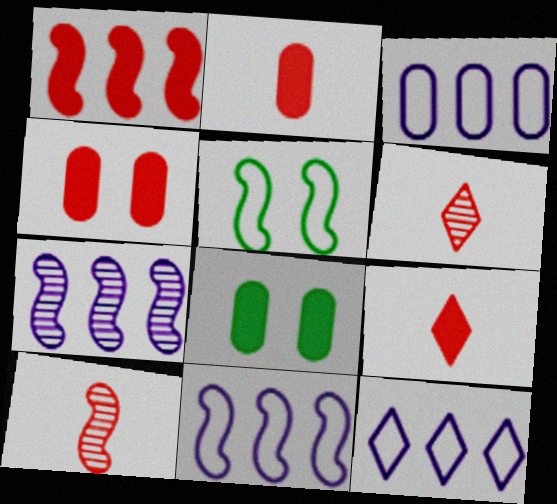[[1, 4, 9], 
[3, 11, 12], 
[6, 8, 11], 
[8, 10, 12]]